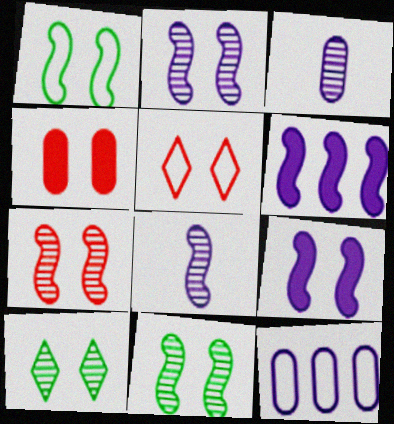[[1, 7, 9], 
[2, 7, 11], 
[4, 5, 7]]